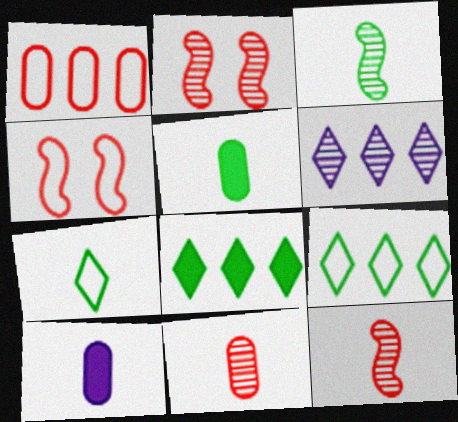[[2, 9, 10], 
[3, 5, 7], 
[4, 5, 6], 
[7, 10, 12]]